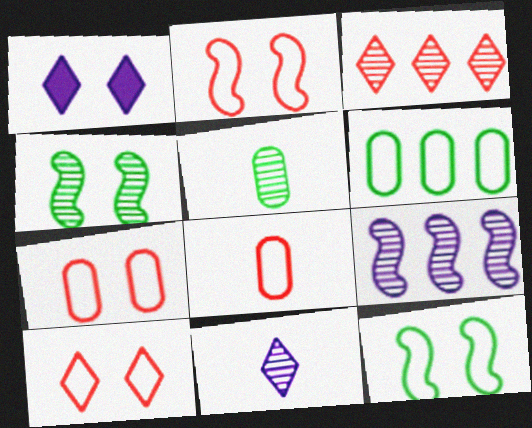[[1, 4, 7], 
[2, 7, 10]]